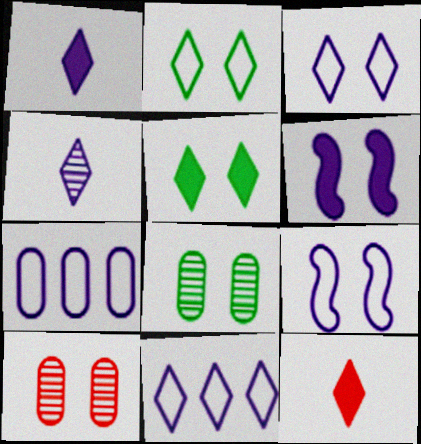[[2, 6, 10], 
[4, 6, 7], 
[5, 9, 10]]